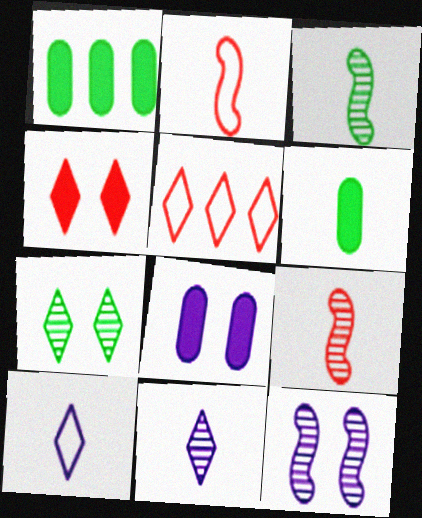[[2, 6, 11], 
[3, 5, 8], 
[5, 6, 12], 
[6, 9, 10]]